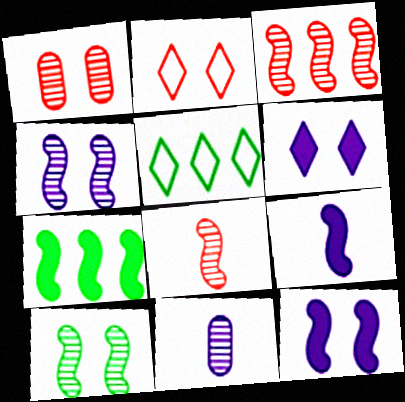[[1, 5, 9], 
[2, 7, 11]]